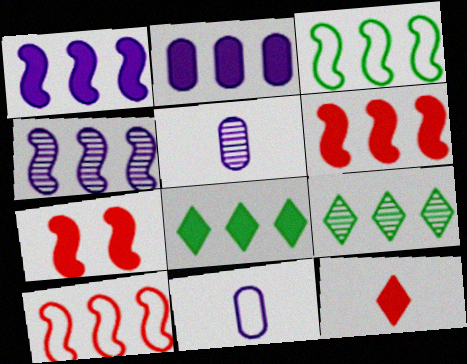[[2, 6, 8], 
[2, 9, 10], 
[3, 4, 6], 
[7, 9, 11]]